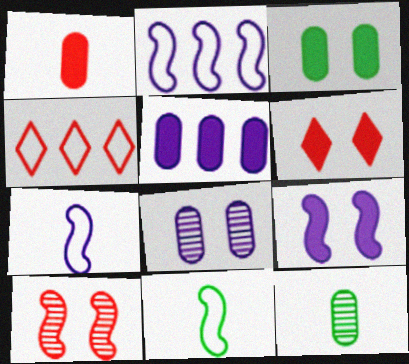[[1, 3, 5], 
[1, 4, 10], 
[2, 6, 12], 
[3, 6, 9], 
[4, 9, 12]]